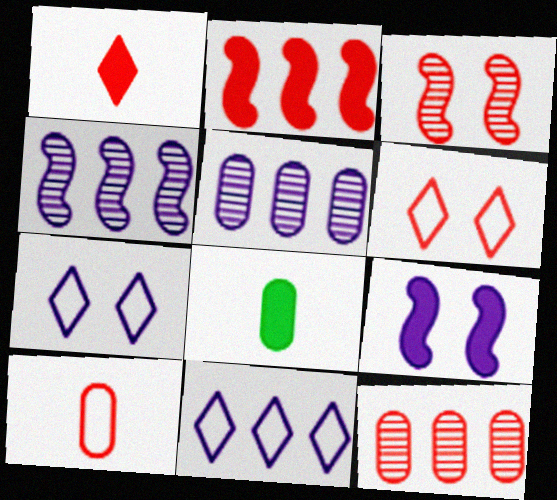[[3, 8, 11], 
[4, 6, 8]]